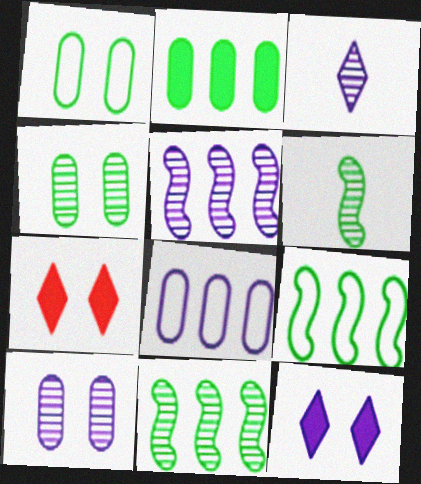[[3, 5, 10], 
[6, 7, 8]]